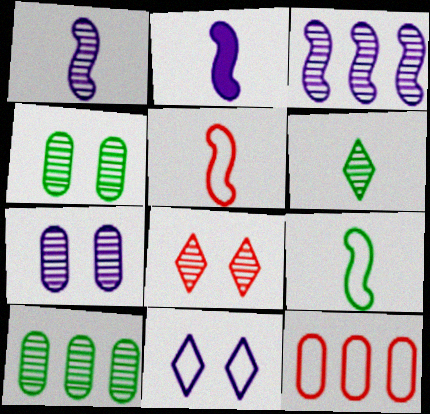[[1, 8, 10], 
[9, 11, 12]]